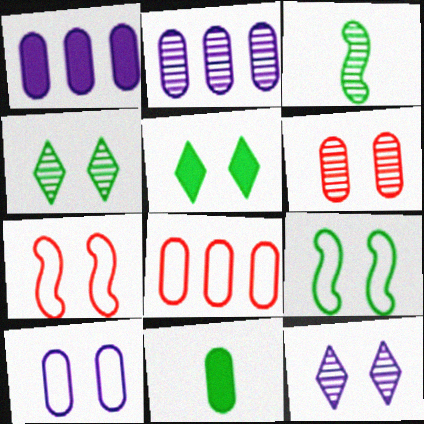[]